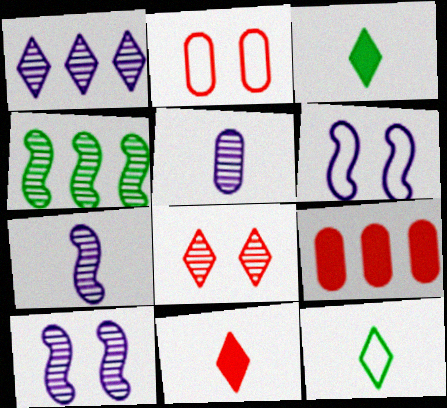[[1, 5, 10], 
[4, 5, 8], 
[9, 10, 12]]